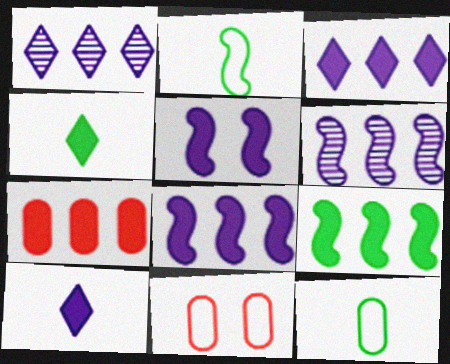[[3, 7, 9], 
[4, 5, 7], 
[4, 6, 11]]